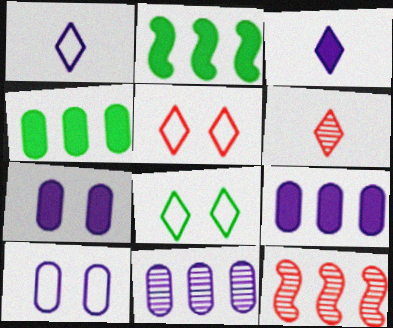[[2, 6, 10]]